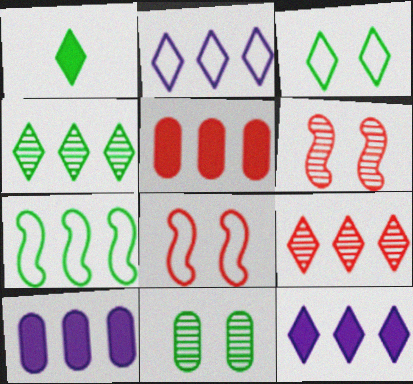[[1, 3, 4], 
[1, 7, 11], 
[7, 9, 10]]